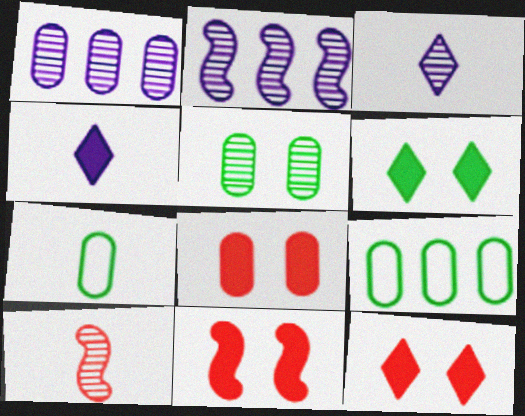[[1, 7, 8], 
[2, 7, 12], 
[3, 9, 11], 
[4, 7, 10], 
[8, 11, 12]]